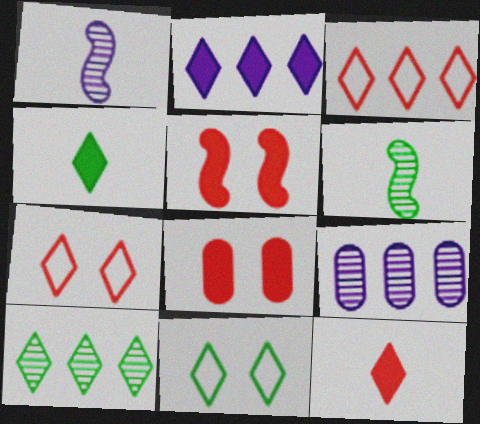[[2, 3, 10], 
[4, 10, 11]]